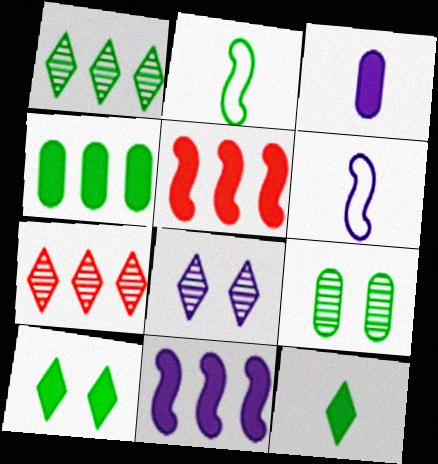[[3, 5, 10]]